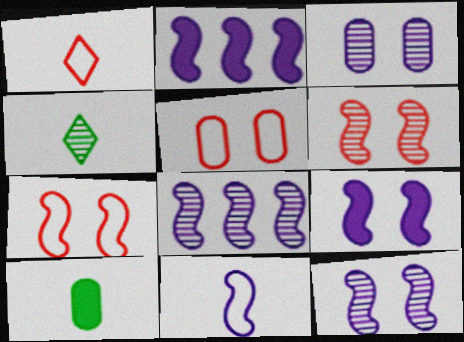[[2, 4, 5], 
[2, 11, 12], 
[8, 9, 11]]